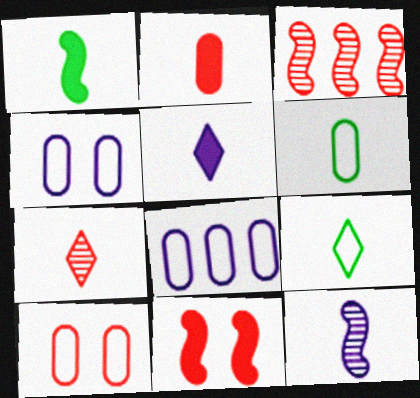[[1, 2, 5], 
[2, 9, 12], 
[5, 7, 9], 
[6, 8, 10]]